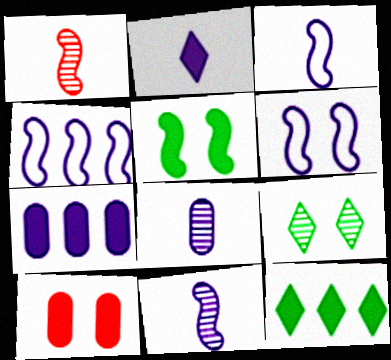[[1, 4, 5], 
[2, 3, 8], 
[3, 4, 6], 
[6, 9, 10]]